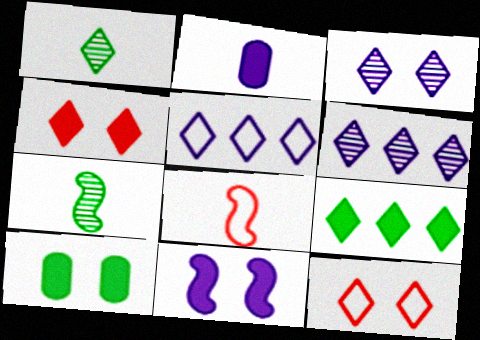[[1, 2, 8], 
[1, 4, 5], 
[4, 10, 11], 
[6, 8, 10]]